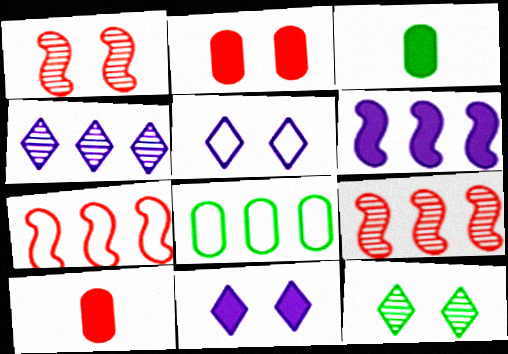[[3, 5, 9]]